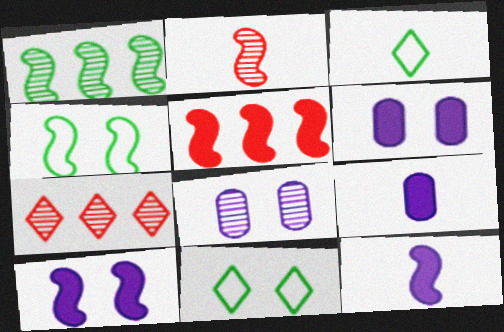[[2, 3, 9], 
[3, 5, 8], 
[4, 7, 9]]